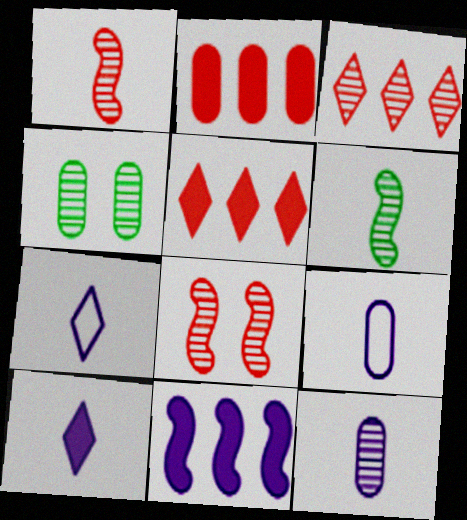[[2, 4, 9]]